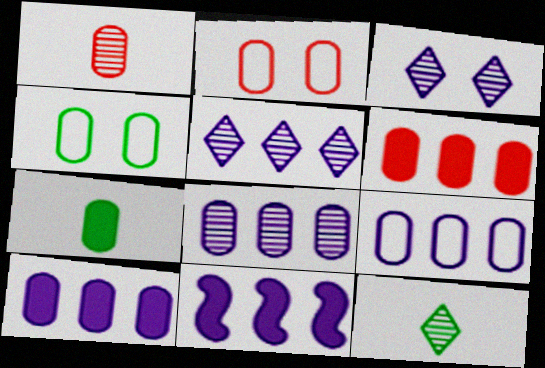[[1, 2, 6], 
[1, 4, 10], 
[2, 7, 8], 
[2, 11, 12], 
[5, 9, 11], 
[8, 9, 10]]